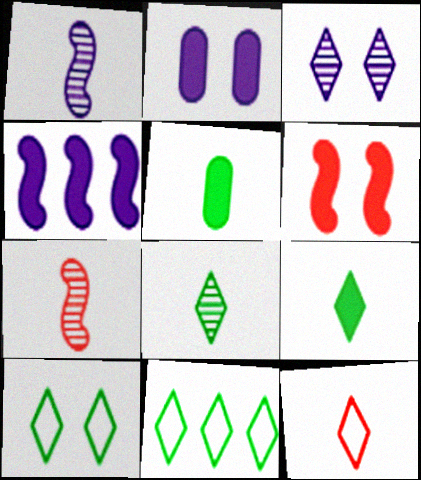[[1, 5, 12], 
[2, 7, 11]]